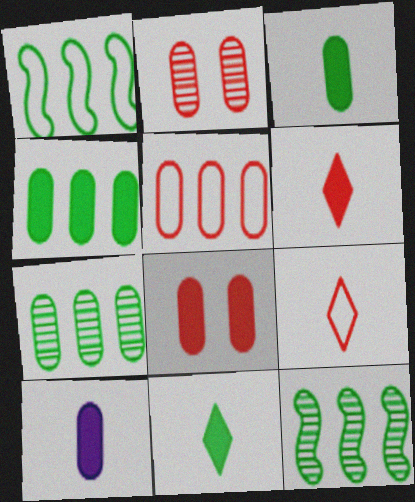[[4, 8, 10]]